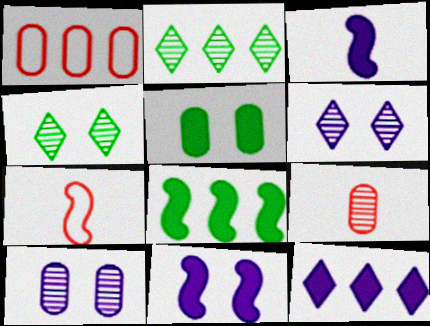[[1, 3, 4]]